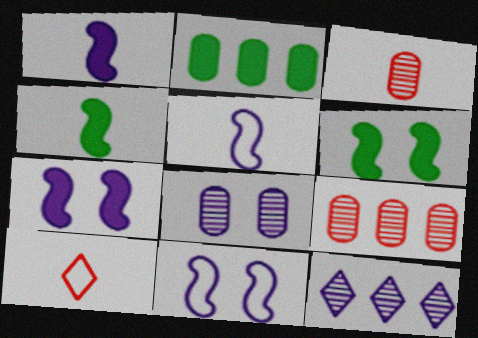[]